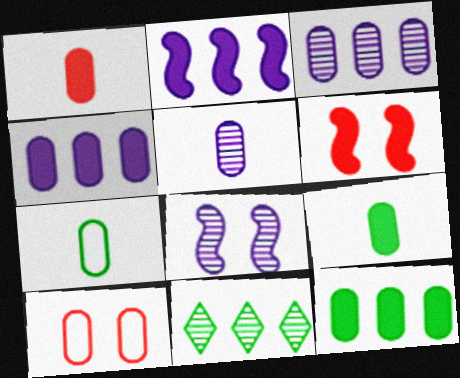[[1, 5, 7], 
[3, 9, 10], 
[5, 10, 12]]